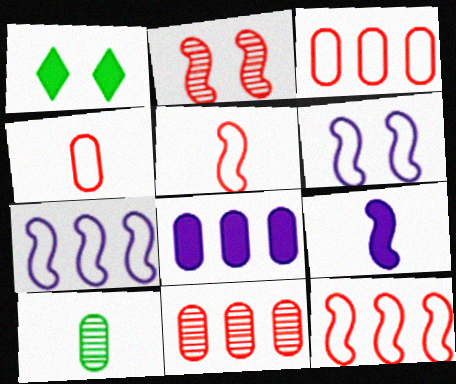[]